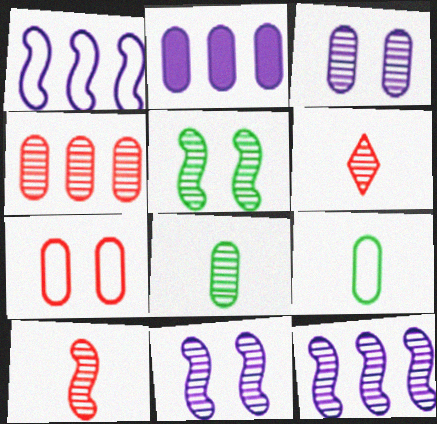[[2, 7, 8], 
[3, 4, 8], 
[5, 10, 12]]